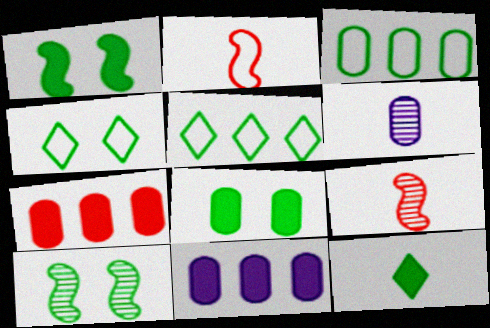[[2, 6, 12], 
[3, 10, 12], 
[4, 8, 10], 
[4, 9, 11]]